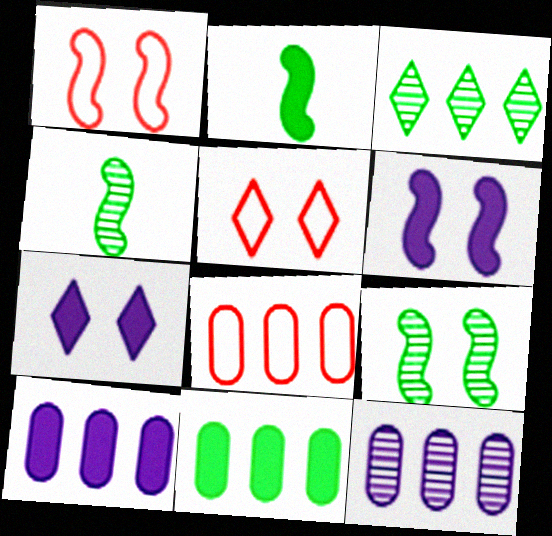[[1, 6, 9], 
[2, 5, 12], 
[4, 5, 10], 
[4, 7, 8], 
[8, 11, 12]]